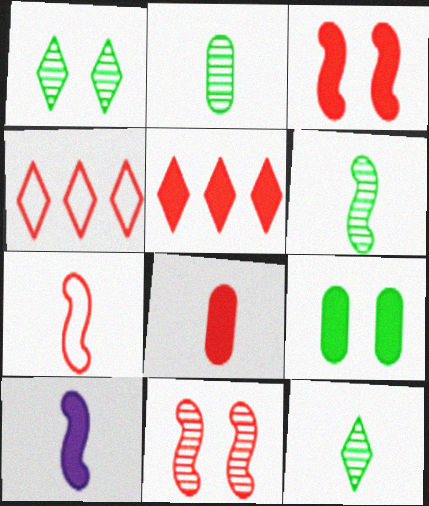[[2, 6, 12], 
[3, 5, 8], 
[4, 8, 11], 
[5, 9, 10], 
[6, 7, 10]]